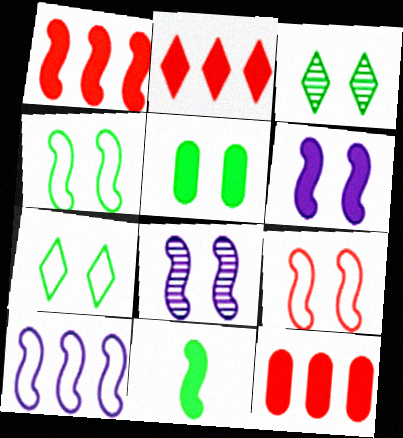[[1, 2, 12], 
[1, 6, 11], 
[3, 4, 5]]